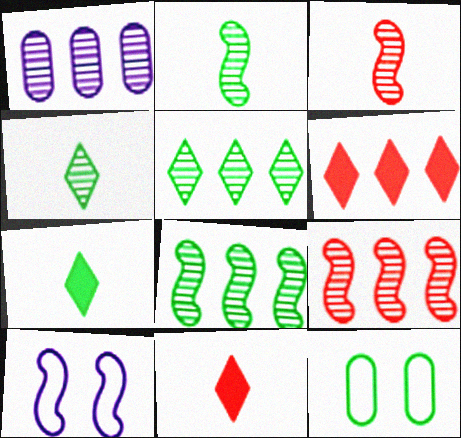[[1, 5, 9], 
[7, 8, 12]]